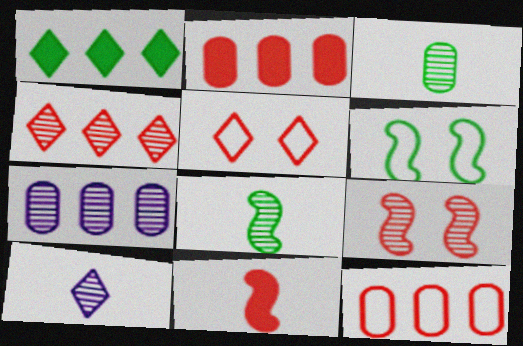[[1, 3, 6], 
[1, 5, 10], 
[2, 6, 10]]